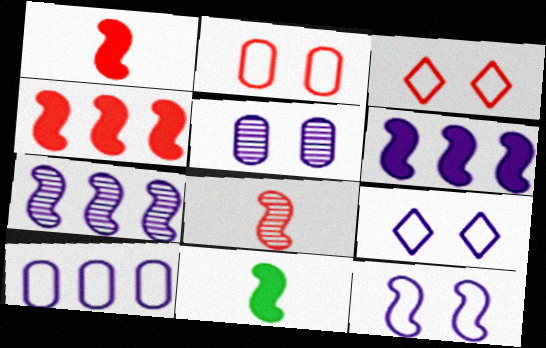[]